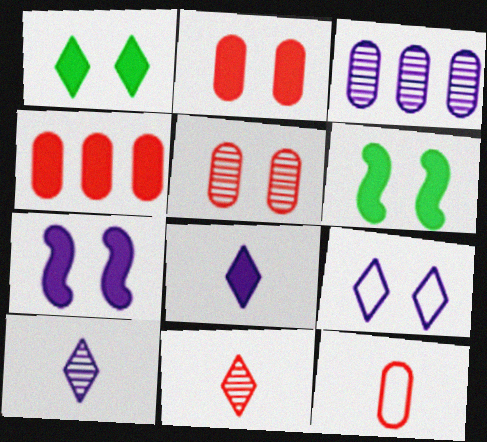[[1, 2, 7], 
[4, 5, 12], 
[4, 6, 8], 
[5, 6, 9]]